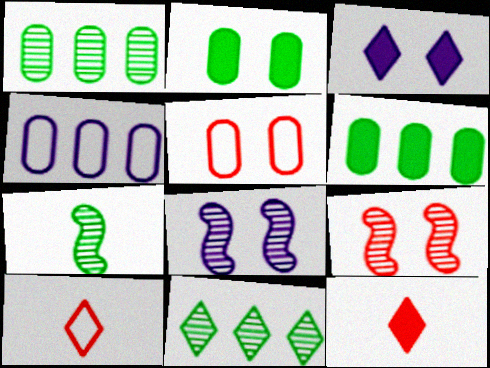[[3, 10, 11], 
[6, 8, 10]]